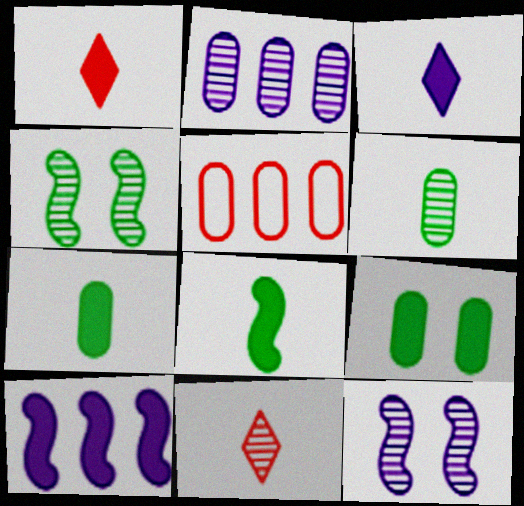[[1, 9, 10], 
[2, 4, 11], 
[3, 4, 5]]